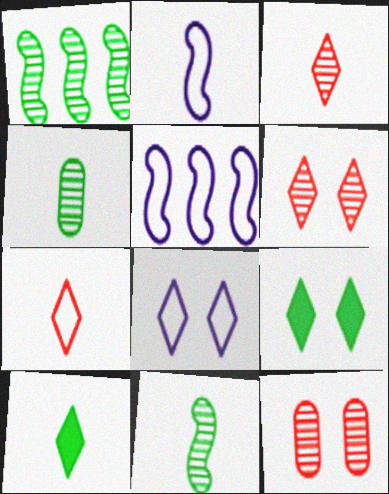[[5, 10, 12], 
[6, 8, 9]]